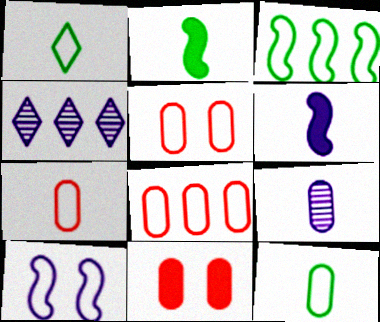[[1, 8, 10], 
[2, 4, 5], 
[5, 7, 8]]